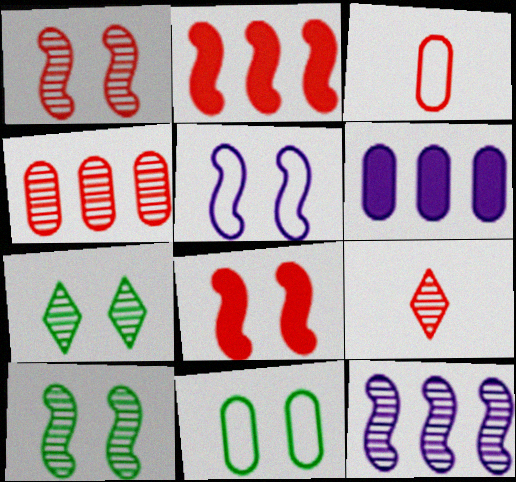[[1, 4, 9], 
[5, 8, 10]]